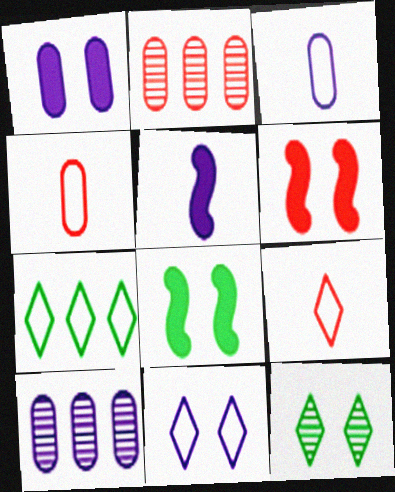[[1, 3, 10], 
[2, 6, 9], 
[5, 10, 11], 
[7, 9, 11], 
[8, 9, 10]]